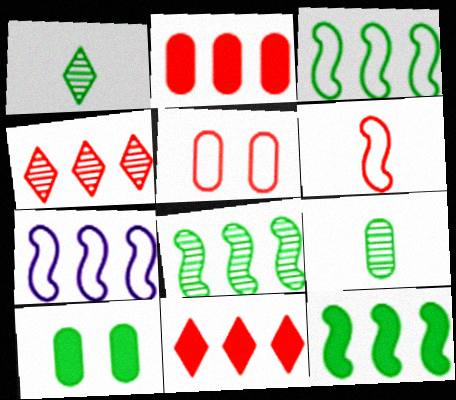[[1, 3, 10], 
[3, 8, 12]]